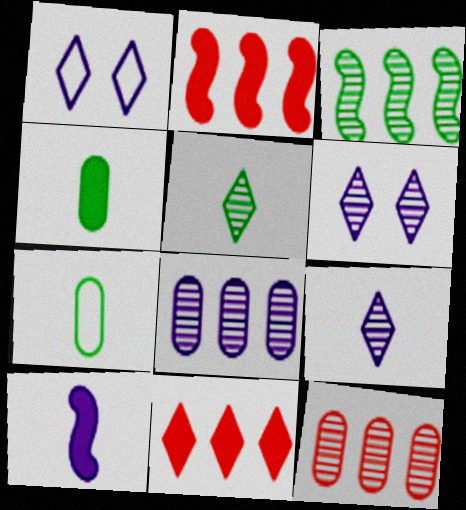[[1, 5, 11], 
[1, 8, 10], 
[2, 6, 7]]